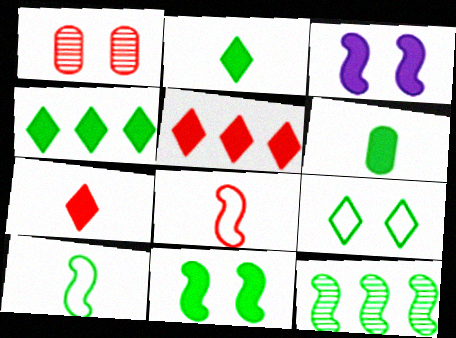[[1, 3, 9], 
[1, 5, 8], 
[3, 5, 6], 
[3, 8, 12], 
[4, 6, 11], 
[6, 9, 12], 
[10, 11, 12]]